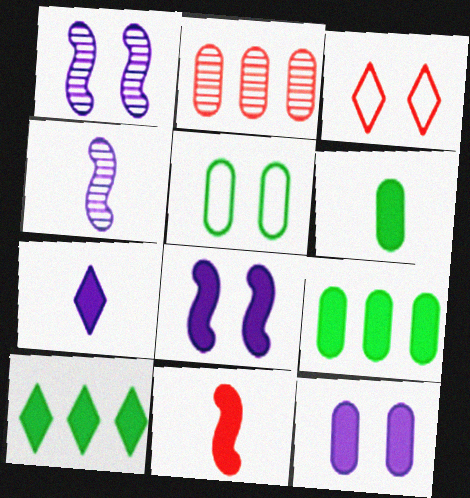[[2, 3, 11], 
[3, 4, 9], 
[6, 7, 11], 
[10, 11, 12]]